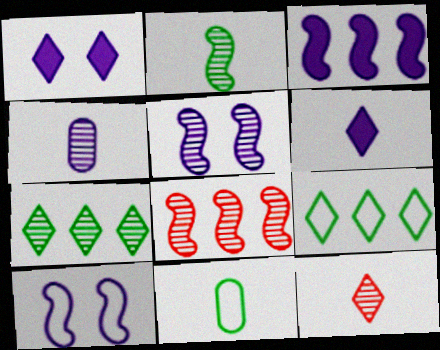[[1, 8, 11], 
[1, 9, 12], 
[2, 4, 12], 
[2, 5, 8]]